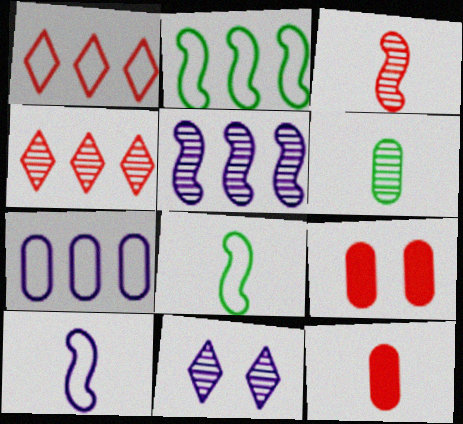[[1, 2, 7], 
[1, 3, 9], 
[2, 11, 12], 
[6, 7, 9]]